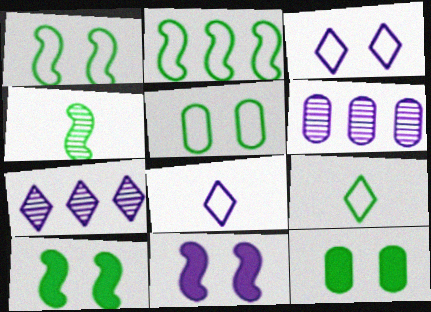[[2, 4, 10], 
[2, 5, 9], 
[6, 8, 11]]